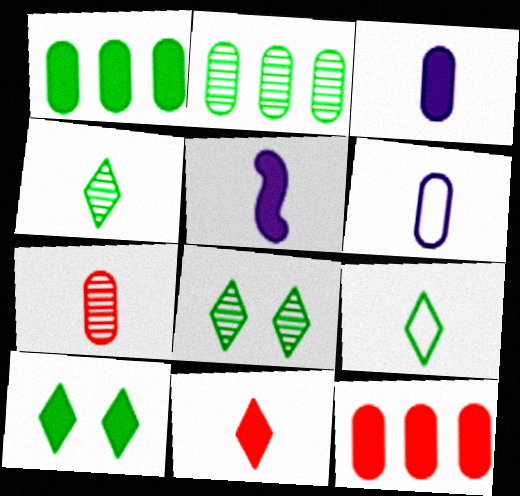[[5, 7, 9], 
[5, 10, 12]]